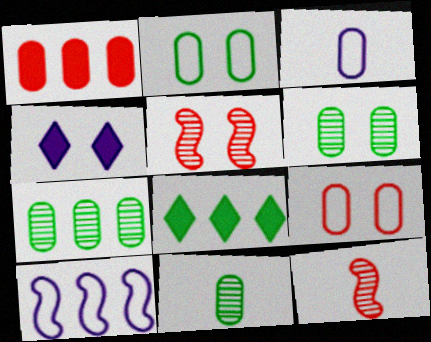[[1, 3, 6], 
[2, 4, 5], 
[3, 5, 8], 
[6, 7, 11]]